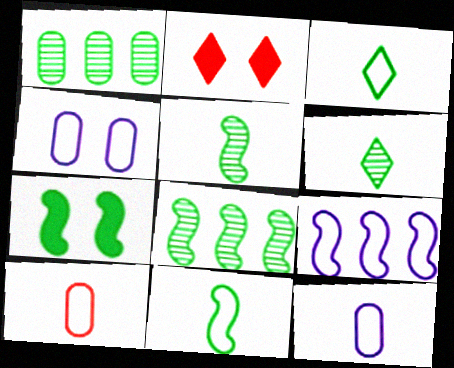[[1, 3, 7], 
[2, 8, 12], 
[7, 8, 11]]